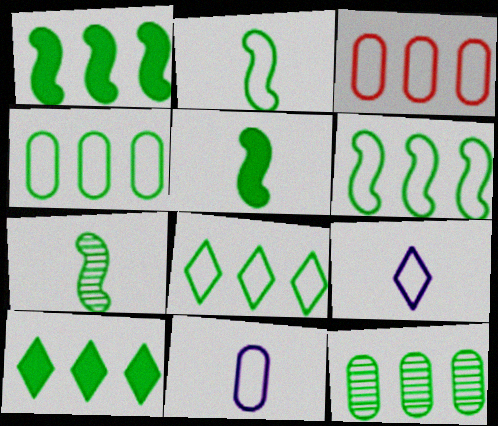[[1, 8, 12], 
[2, 5, 7], 
[4, 6, 8], 
[6, 10, 12]]